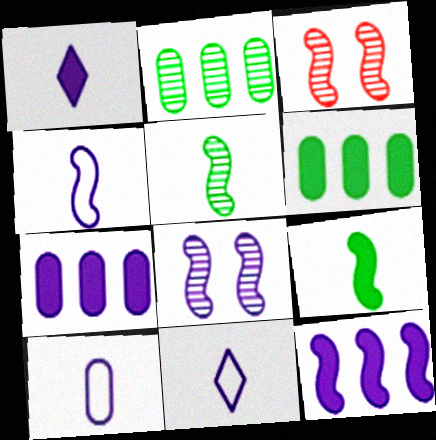[[3, 6, 11], 
[4, 8, 12], 
[4, 10, 11], 
[7, 8, 11]]